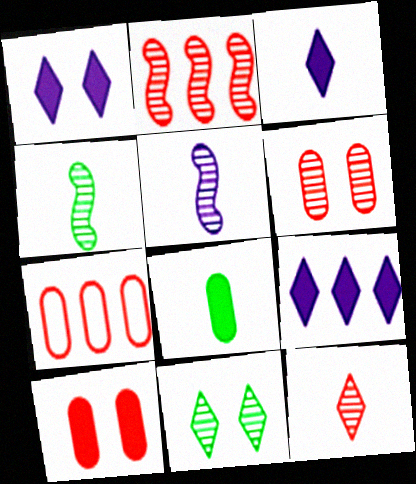[[1, 3, 9], 
[1, 4, 7], 
[2, 6, 12]]